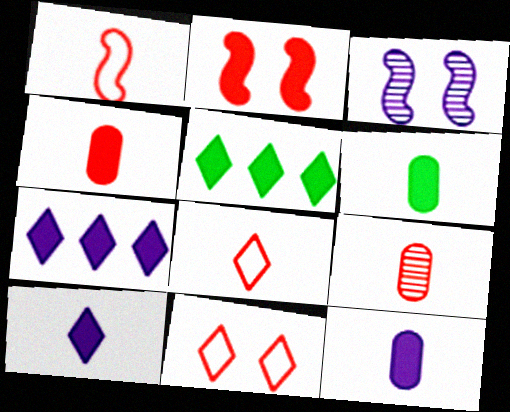[[2, 5, 12], 
[2, 6, 7], 
[4, 6, 12]]